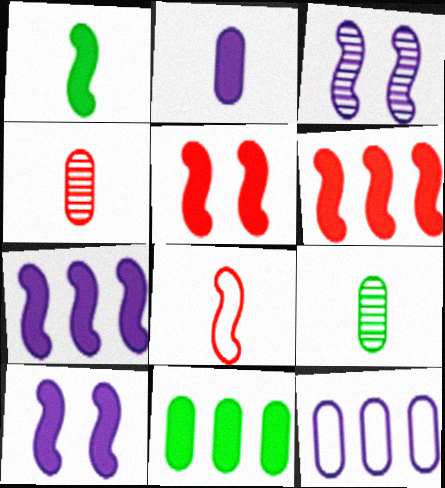[[1, 5, 7], 
[1, 6, 10]]